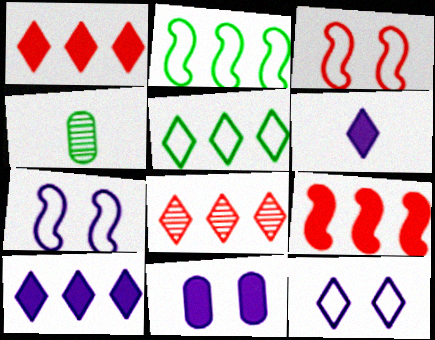[[1, 4, 7], 
[3, 4, 10], 
[4, 9, 12], 
[5, 8, 10]]